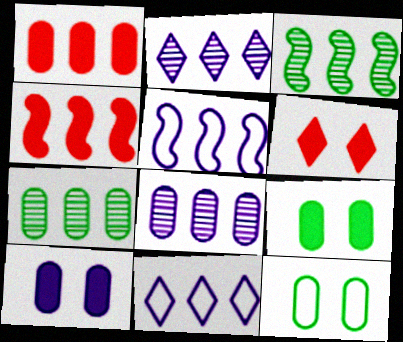[[1, 3, 11], 
[3, 4, 5], 
[4, 7, 11]]